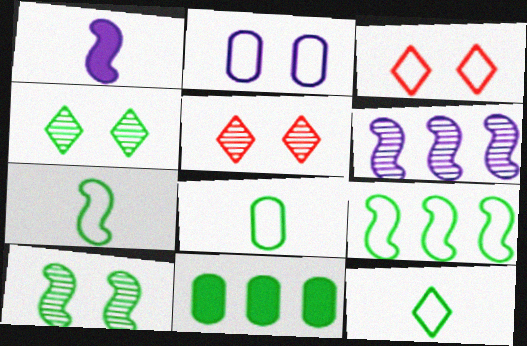[[4, 7, 11], 
[7, 8, 12], 
[10, 11, 12]]